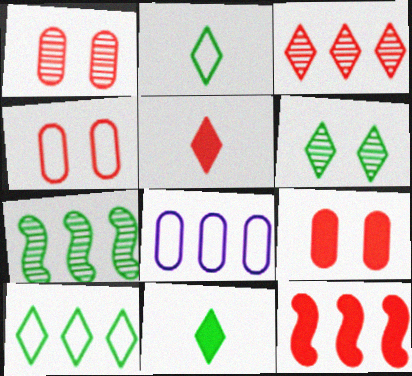[[1, 4, 9], 
[5, 9, 12], 
[6, 10, 11]]